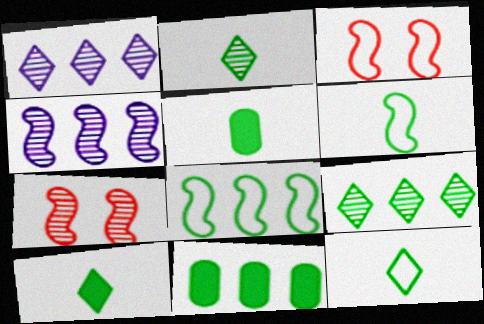[[1, 3, 5], 
[2, 5, 6], 
[2, 10, 12], 
[8, 9, 11]]